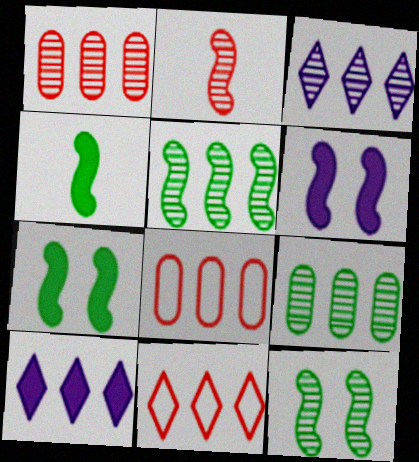[[1, 3, 5], 
[5, 8, 10]]